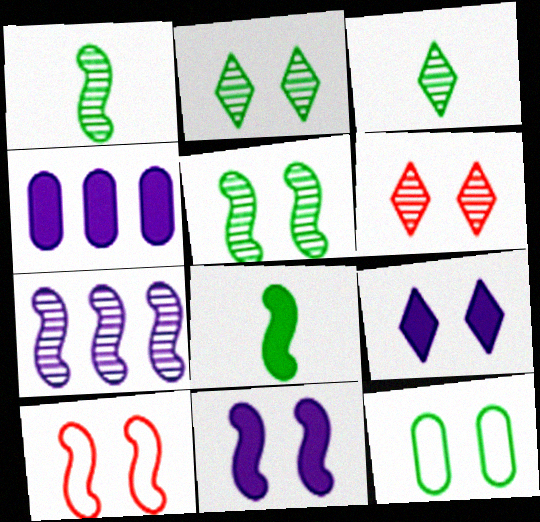[[3, 4, 10], 
[5, 10, 11], 
[6, 11, 12], 
[7, 8, 10]]